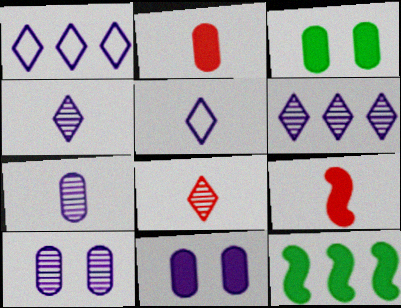[]